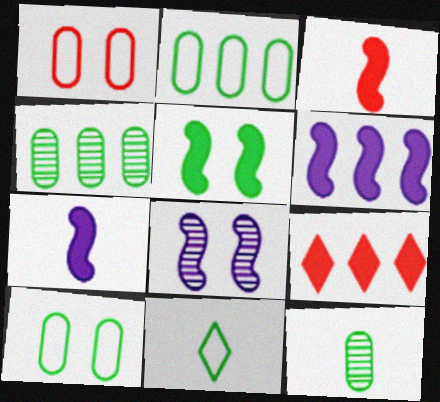[[3, 5, 6], 
[4, 5, 11]]